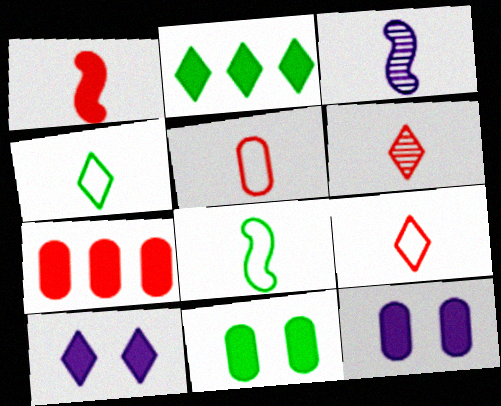[[1, 2, 12], 
[1, 3, 8], 
[1, 5, 6]]